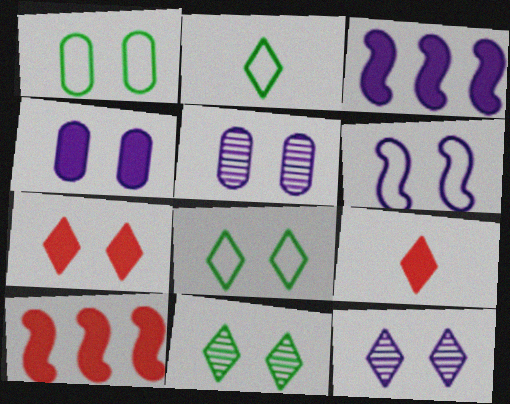[[2, 5, 10], 
[4, 6, 12], 
[7, 8, 12]]